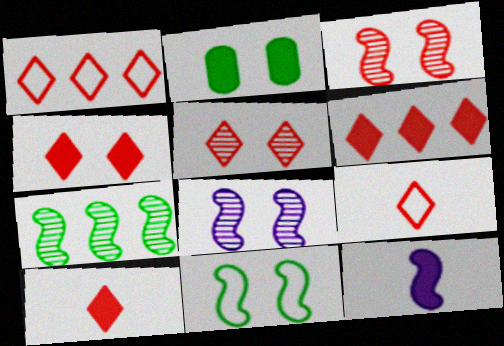[[1, 5, 10], 
[2, 6, 12], 
[4, 6, 10], 
[5, 6, 9]]